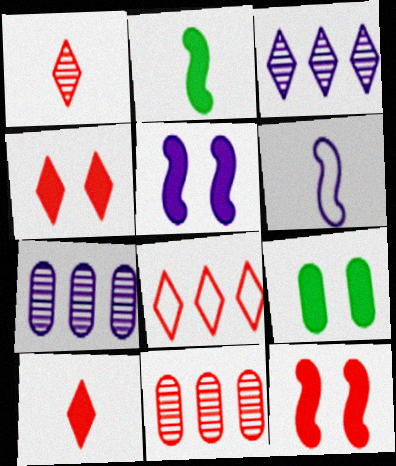[[1, 4, 8], 
[4, 5, 9]]